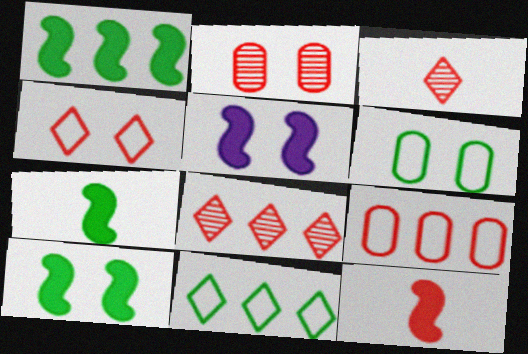[[1, 5, 12], 
[1, 7, 10]]